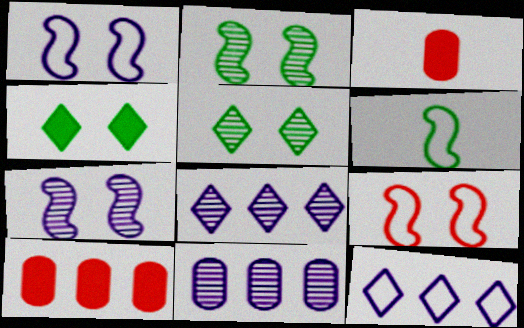[[2, 3, 12]]